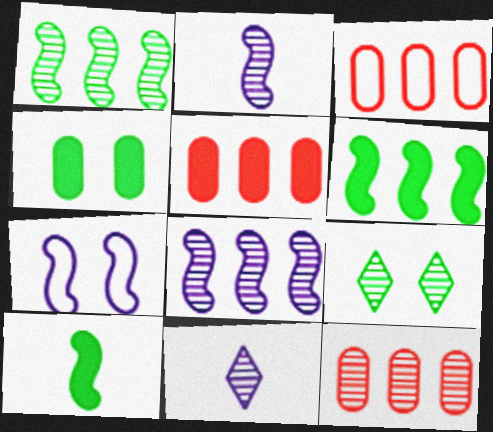[[2, 9, 12], 
[3, 5, 12]]